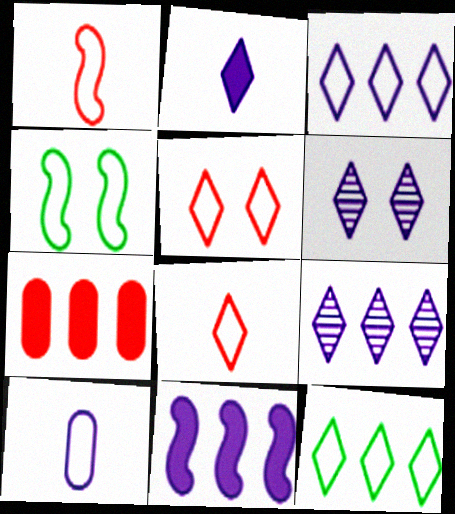[[2, 3, 6], 
[6, 10, 11]]